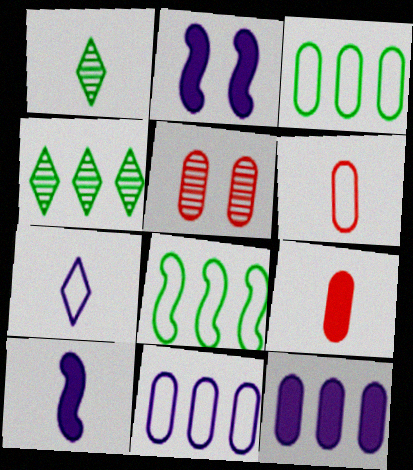[[1, 6, 10], 
[2, 4, 6]]